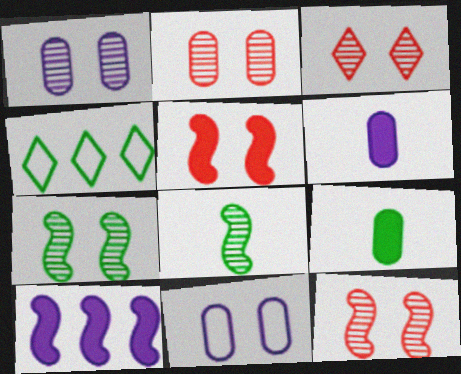[[1, 3, 7], 
[2, 3, 12], 
[4, 6, 12], 
[4, 7, 9]]